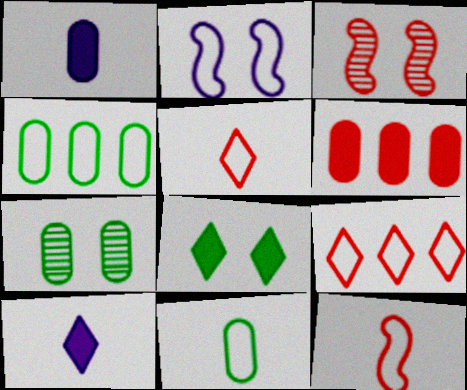[[2, 4, 5], 
[2, 9, 11], 
[3, 4, 10], 
[3, 5, 6]]